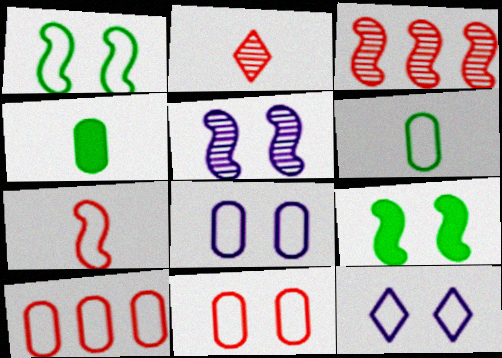[[1, 11, 12], 
[3, 4, 12], 
[6, 8, 10]]